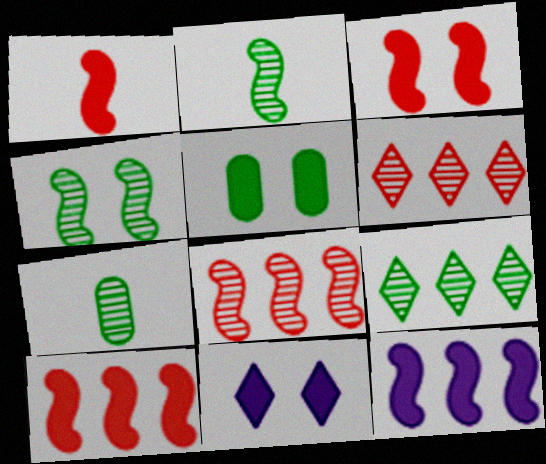[[1, 3, 10], 
[3, 5, 11], 
[4, 7, 9]]